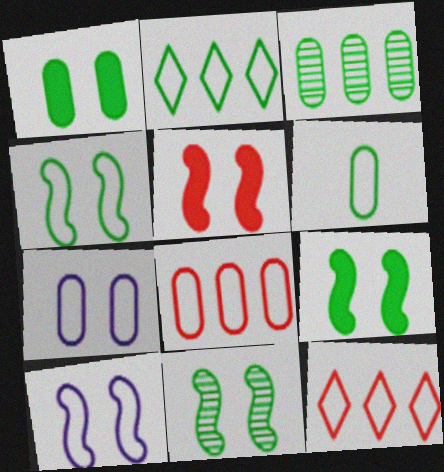[[1, 3, 6], 
[2, 4, 6], 
[4, 9, 11], 
[5, 10, 11], 
[6, 7, 8], 
[6, 10, 12]]